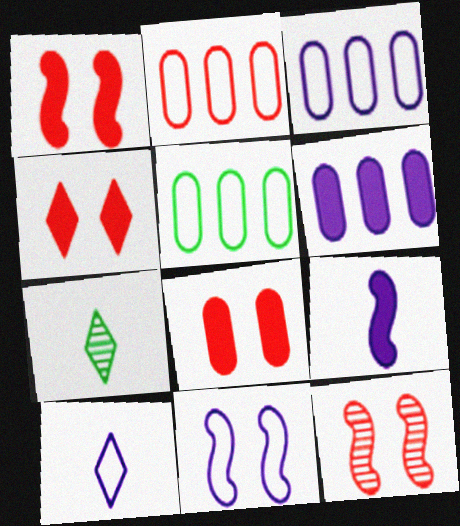[[1, 3, 7], 
[1, 4, 8], 
[2, 3, 5], 
[3, 10, 11]]